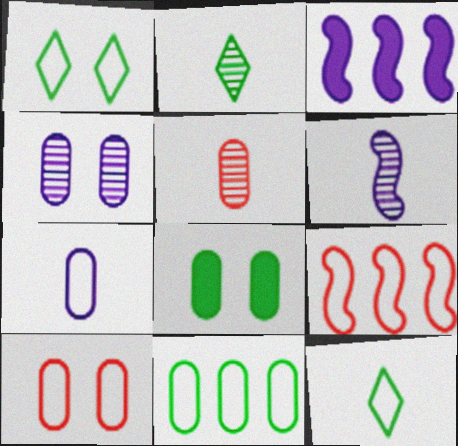[[1, 3, 5], 
[1, 7, 9], 
[2, 3, 10], 
[2, 5, 6], 
[4, 8, 10], 
[7, 10, 11]]